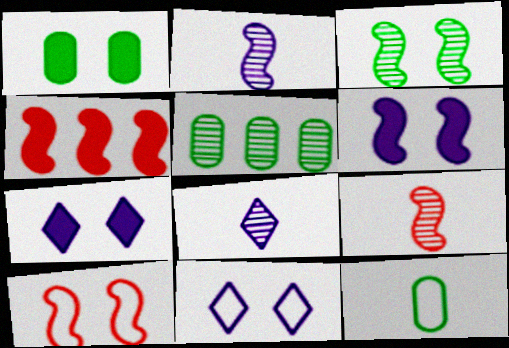[[1, 5, 12], 
[3, 6, 10], 
[4, 9, 10]]